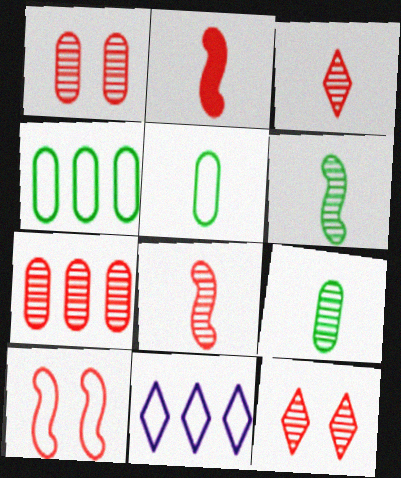[[5, 10, 11], 
[7, 8, 12]]